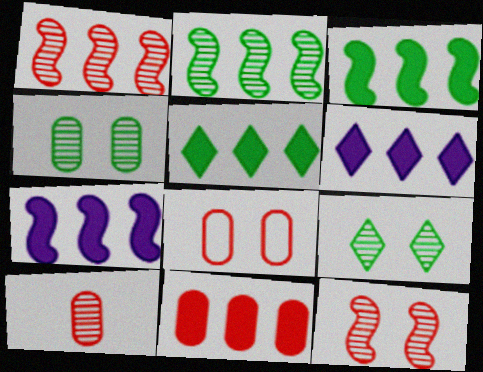[[3, 6, 11], 
[5, 7, 11], 
[8, 10, 11]]